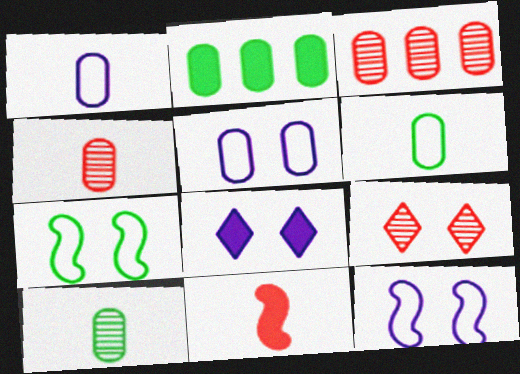[[2, 4, 5], 
[2, 8, 11]]